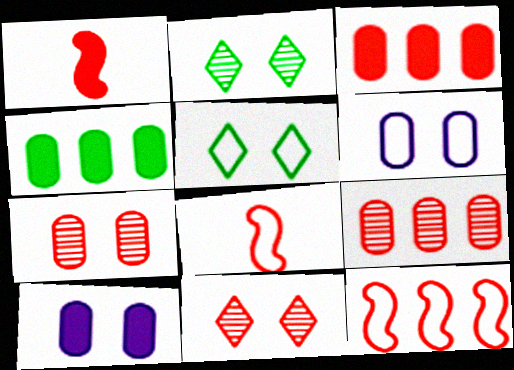[[3, 8, 11]]